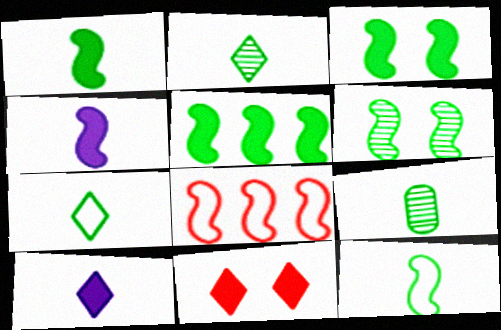[[1, 3, 5], 
[1, 7, 9], 
[4, 6, 8], 
[5, 6, 12]]